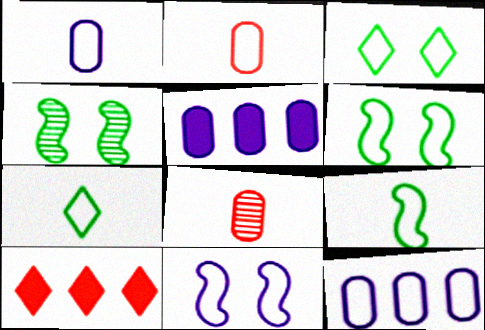[[1, 4, 10]]